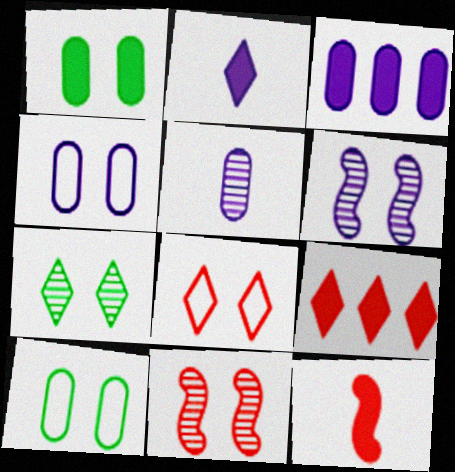[[1, 6, 8], 
[3, 4, 5]]